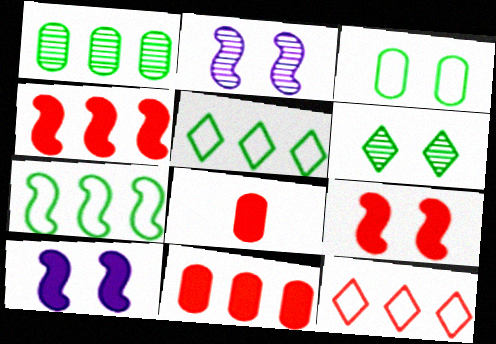[[2, 5, 8]]